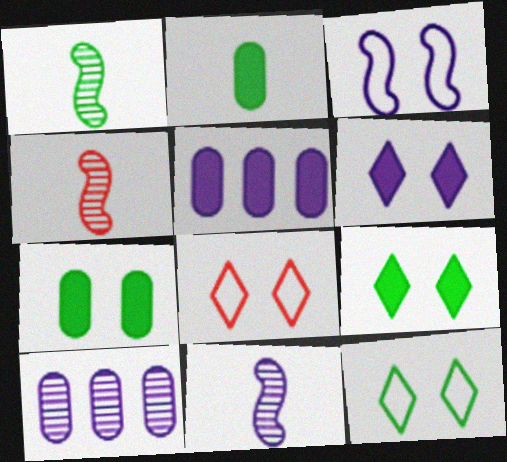[[1, 4, 11], 
[1, 5, 8], 
[4, 5, 12]]